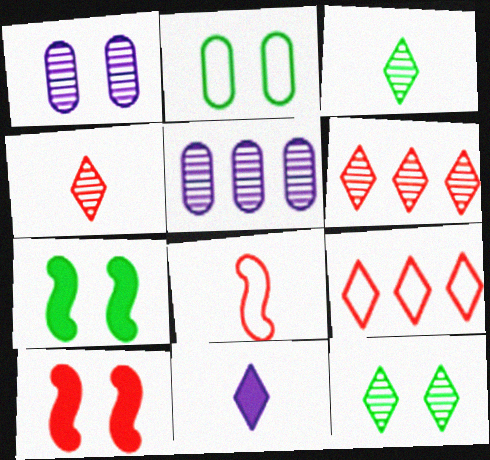[[2, 7, 12], 
[9, 11, 12]]